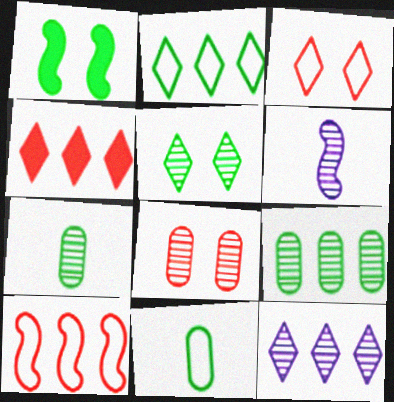[[1, 2, 7], 
[1, 6, 10], 
[2, 4, 12]]